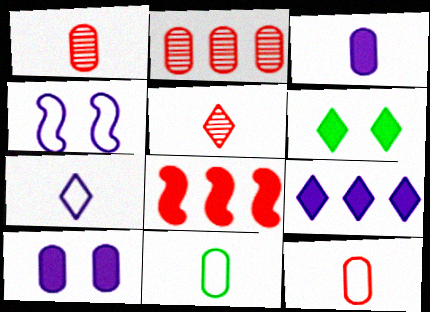[[1, 3, 11], 
[2, 10, 11], 
[3, 6, 8]]